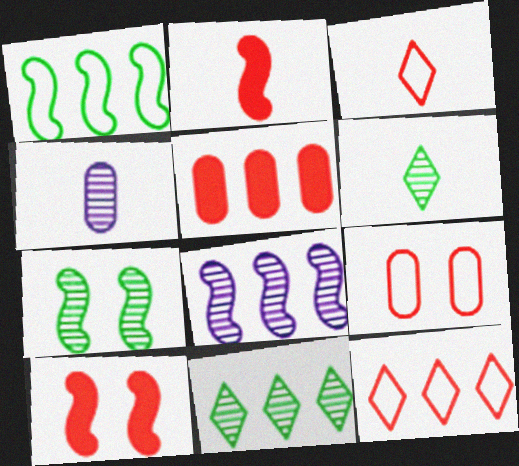[]